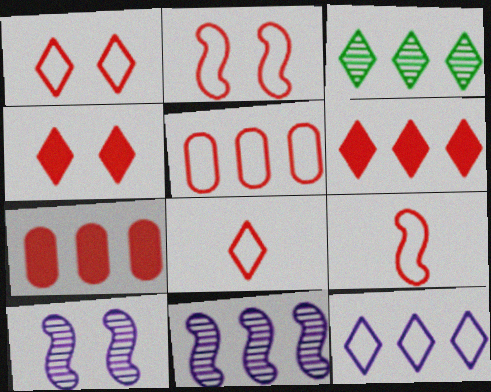[[1, 5, 9], 
[2, 5, 8], 
[3, 6, 12]]